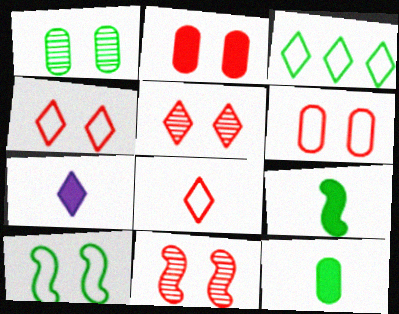[[1, 3, 9], 
[2, 4, 11], 
[3, 5, 7]]